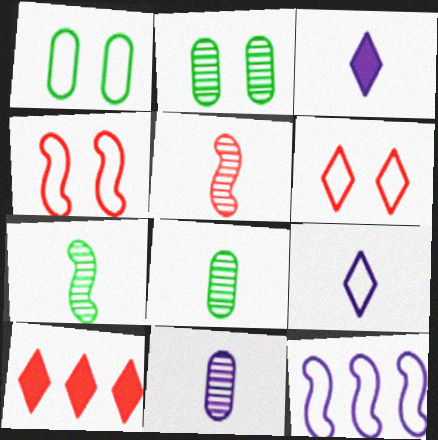[]